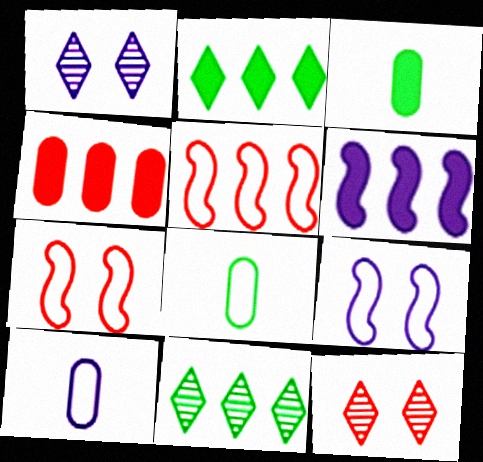[[1, 3, 5], 
[1, 6, 10], 
[2, 4, 6], 
[6, 8, 12]]